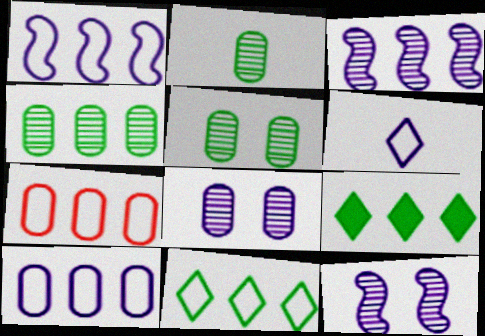[[1, 7, 11], 
[2, 4, 5], 
[3, 7, 9]]